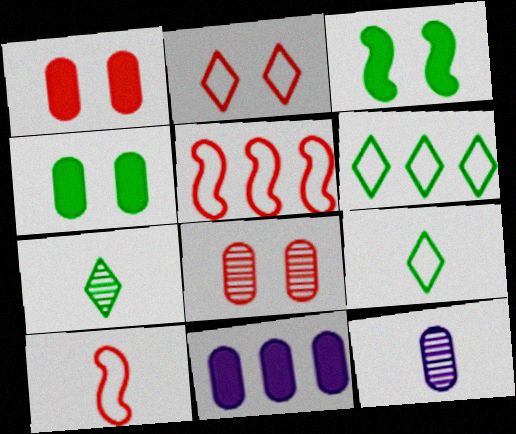[]